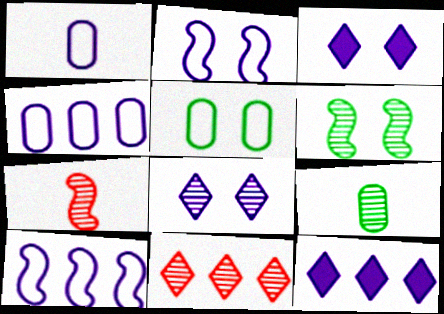[[5, 7, 12]]